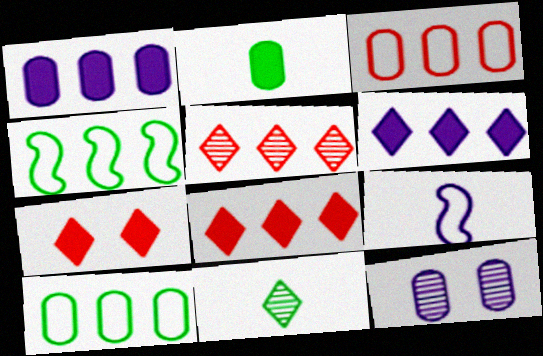[[1, 4, 5], 
[2, 3, 12], 
[6, 9, 12]]